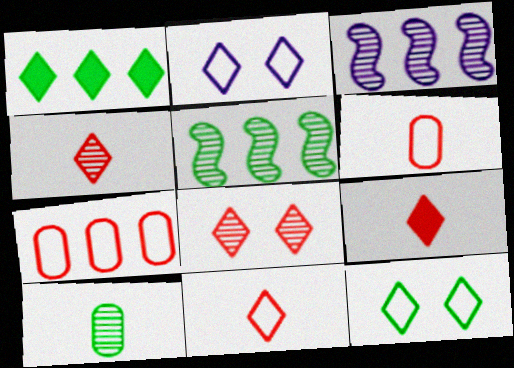[[1, 2, 4], 
[1, 3, 7], 
[3, 8, 10], 
[4, 9, 11]]